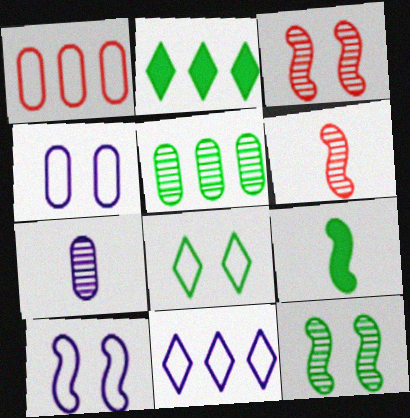[[2, 4, 6], 
[5, 8, 9]]